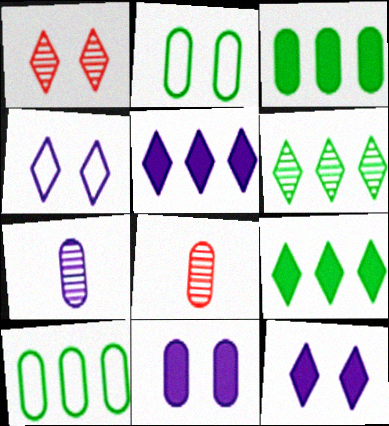[[8, 10, 11]]